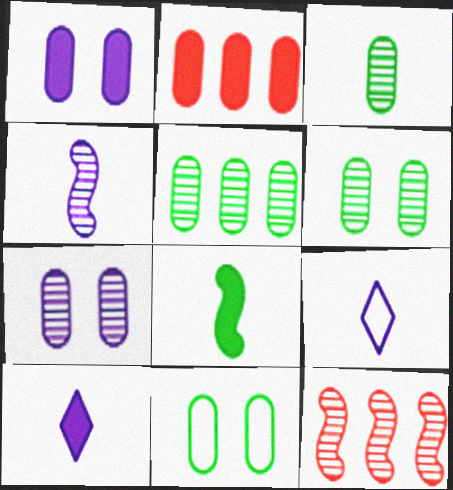[[3, 5, 6], 
[10, 11, 12]]